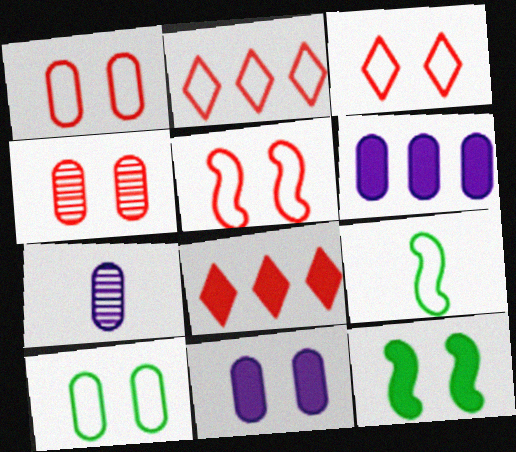[[1, 3, 5], 
[2, 7, 12], 
[4, 10, 11]]